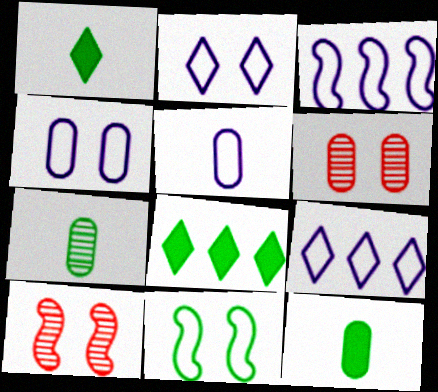[[1, 3, 6], 
[2, 3, 5], 
[5, 8, 10], 
[7, 8, 11], 
[9, 10, 12]]